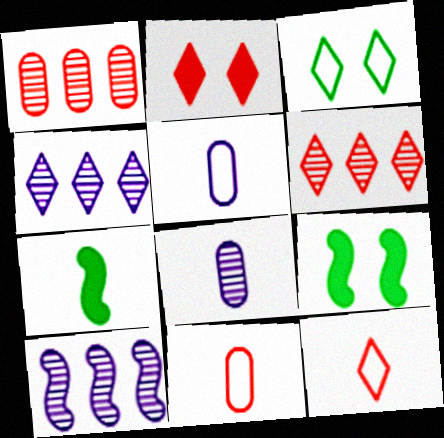[[2, 6, 12], 
[4, 9, 11], 
[5, 6, 9], 
[7, 8, 12]]